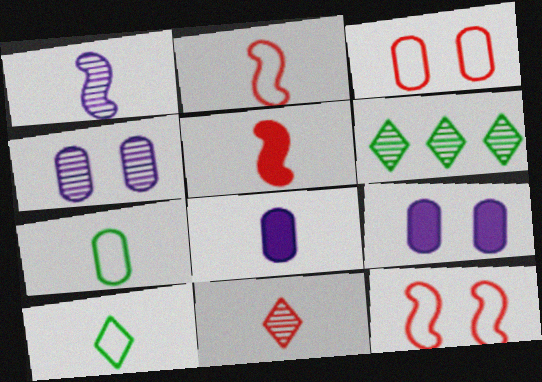[[2, 6, 9], 
[6, 8, 12]]